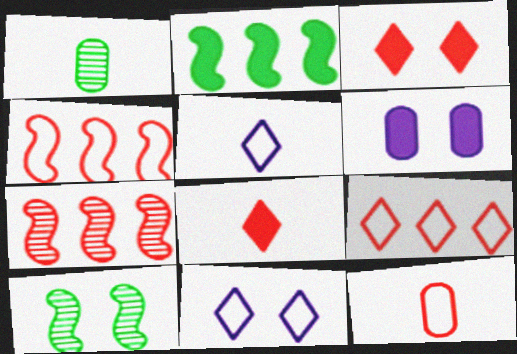[[2, 6, 8], 
[3, 7, 12]]